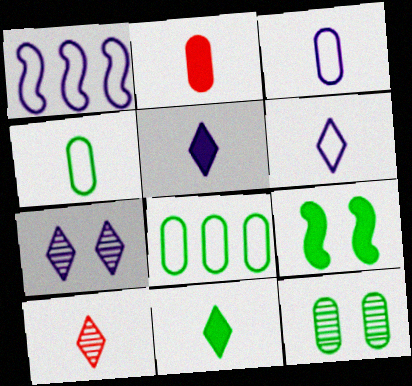[[6, 10, 11]]